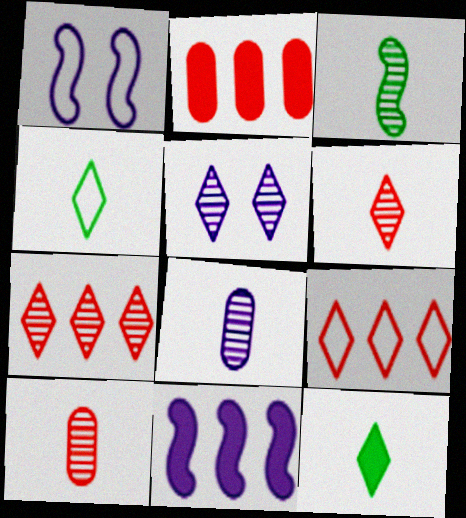[[3, 6, 8], 
[5, 9, 12]]